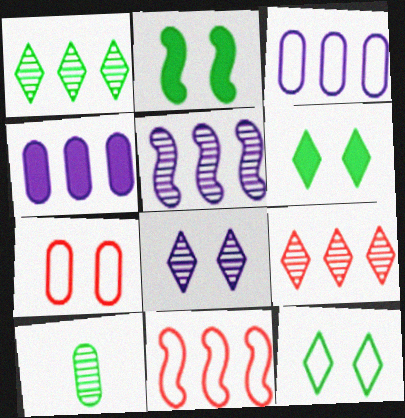[[1, 4, 11], 
[2, 7, 8], 
[4, 7, 10]]